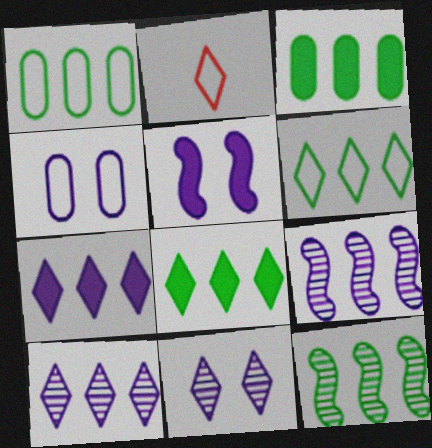[[1, 8, 12], 
[2, 8, 11], 
[3, 6, 12], 
[4, 5, 11]]